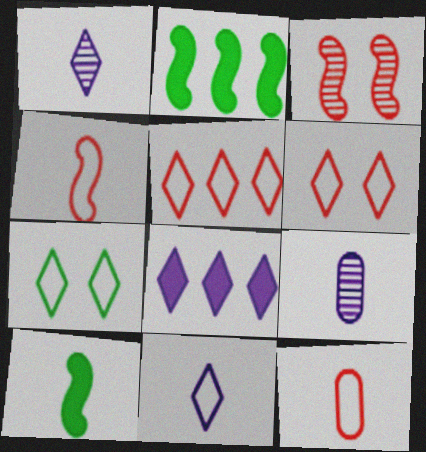[[1, 10, 12], 
[2, 6, 9], 
[5, 7, 11]]